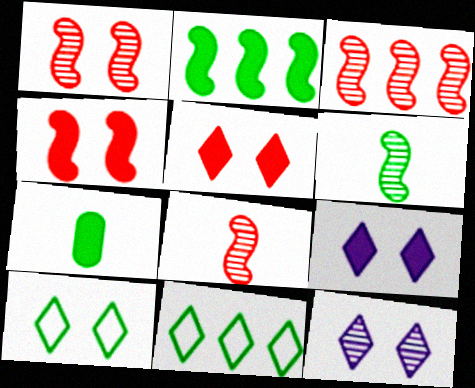[[1, 3, 8], 
[5, 10, 12]]